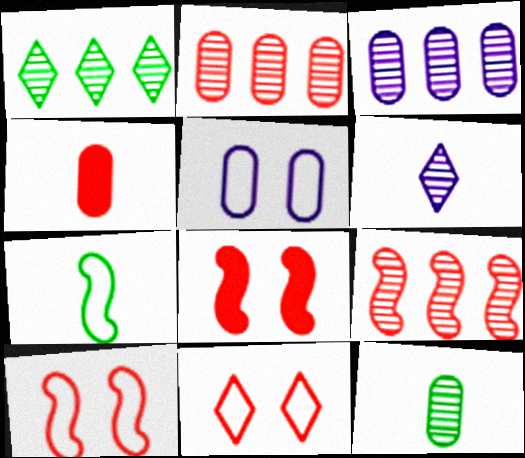[[1, 3, 9], 
[4, 6, 7], 
[4, 9, 11]]